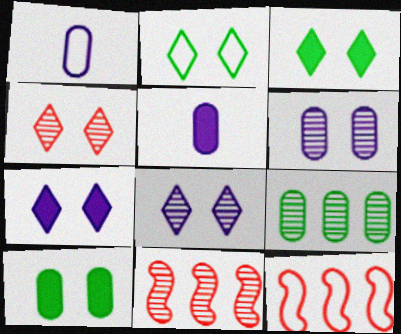[[1, 2, 12], 
[1, 3, 11], 
[2, 4, 7], 
[2, 5, 11]]